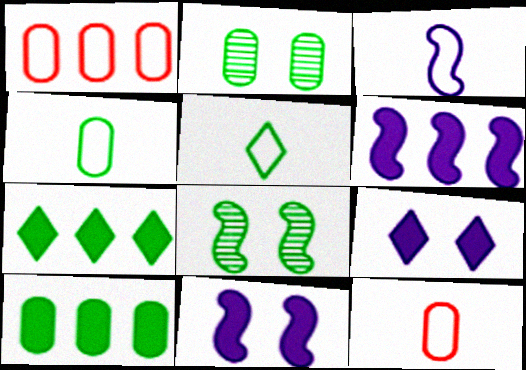[[2, 4, 10], 
[3, 5, 12], 
[4, 7, 8], 
[5, 8, 10]]